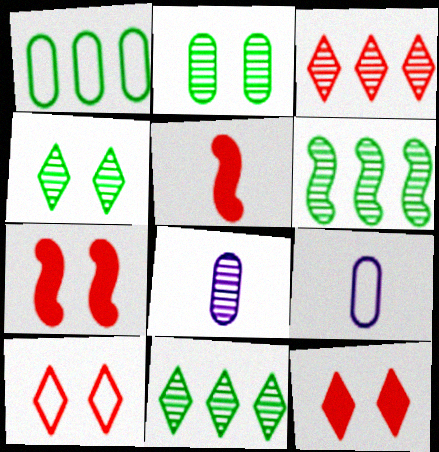[[6, 9, 12], 
[7, 9, 11]]